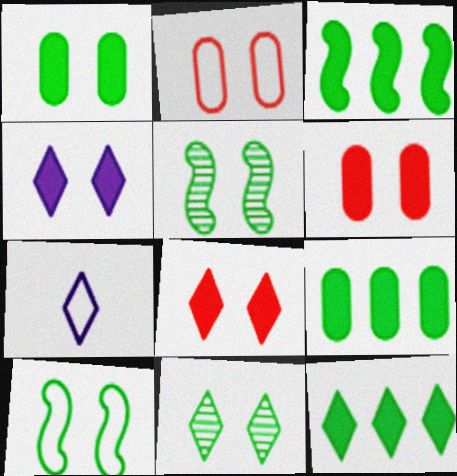[[1, 10, 11], 
[2, 4, 5], 
[3, 9, 12]]